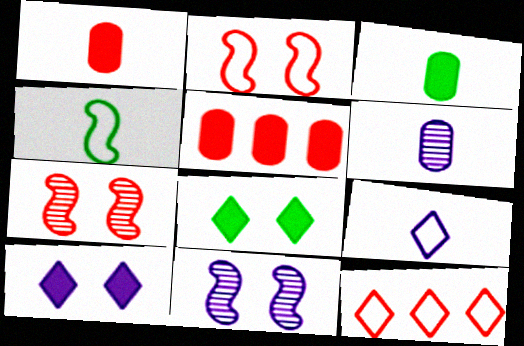[[1, 7, 12], 
[3, 11, 12]]